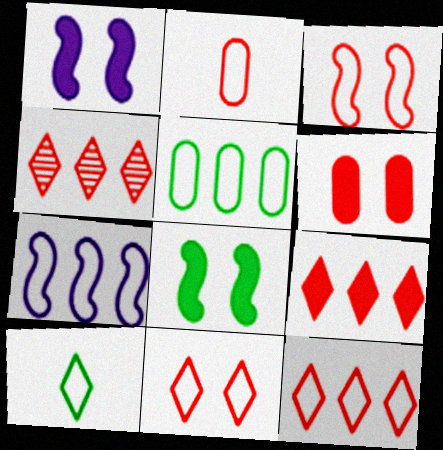[[2, 3, 12], 
[4, 9, 12], 
[5, 7, 12]]